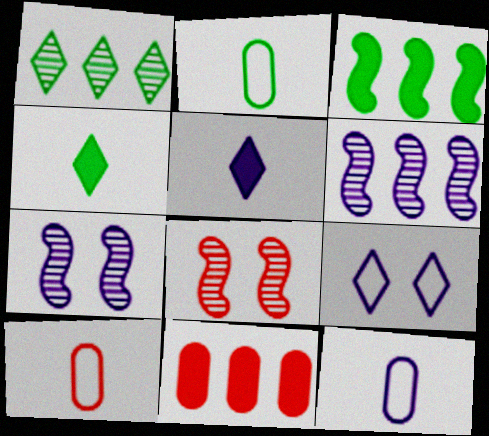[[2, 10, 12]]